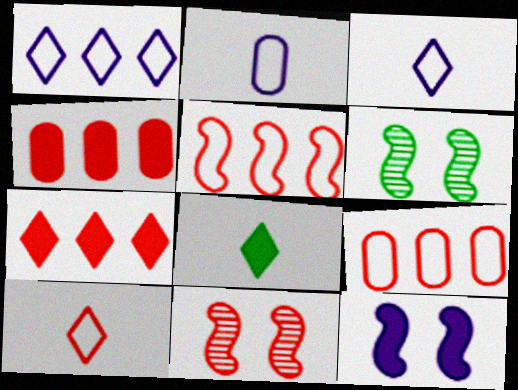[[2, 6, 7], 
[3, 4, 6], 
[4, 8, 12], 
[4, 10, 11]]